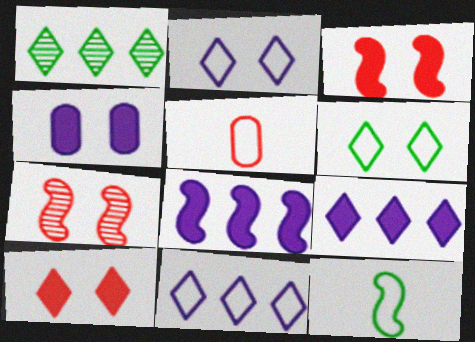[[4, 6, 7], 
[7, 8, 12]]